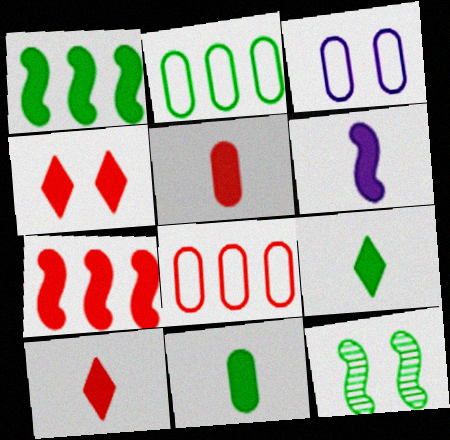[[2, 9, 12], 
[3, 4, 12], 
[4, 5, 7], 
[5, 6, 9], 
[6, 10, 11]]